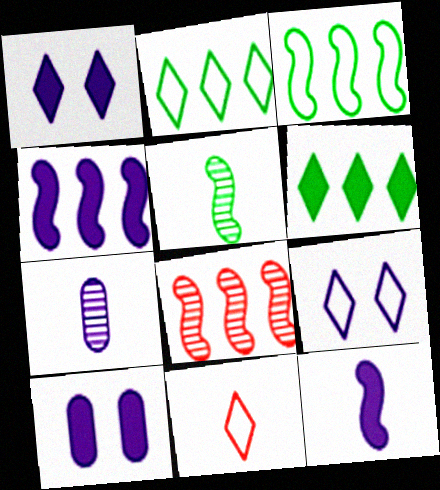[[2, 9, 11], 
[3, 4, 8], 
[4, 7, 9]]